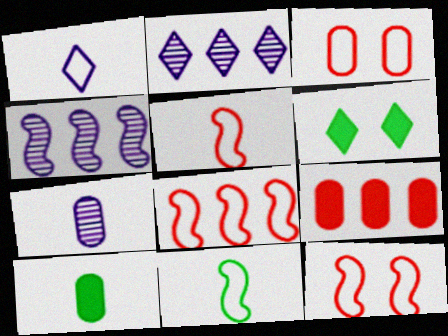[[2, 10, 12], 
[5, 8, 12], 
[6, 7, 8]]